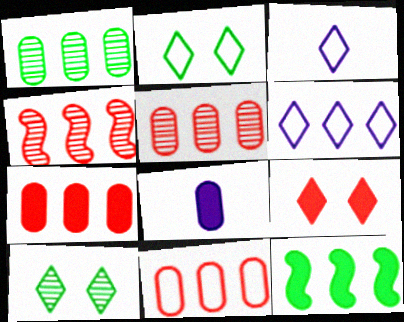[[2, 4, 8], 
[5, 6, 12], 
[5, 7, 11], 
[8, 9, 12]]